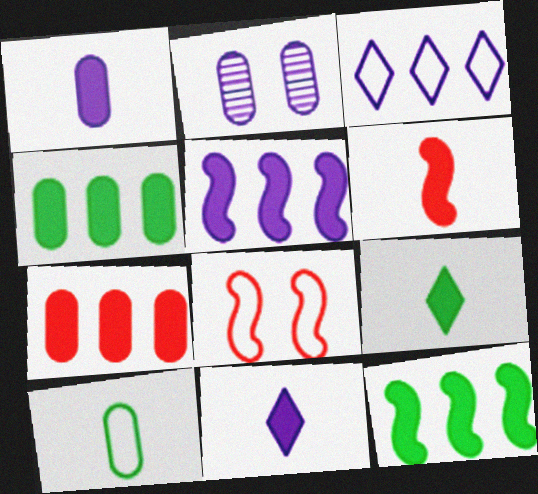[[1, 6, 9], 
[2, 7, 10], 
[3, 8, 10]]